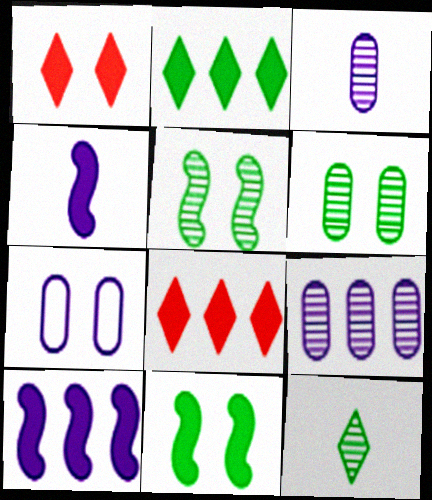[[1, 5, 7]]